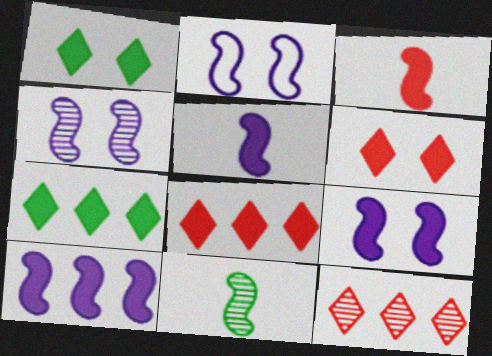[[2, 4, 9], 
[5, 9, 10]]